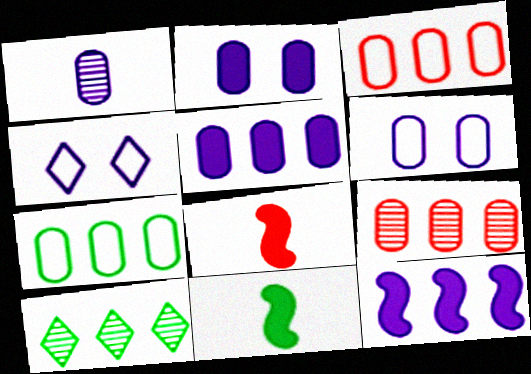[[1, 4, 12], 
[1, 5, 6], 
[3, 10, 12], 
[4, 9, 11], 
[5, 7, 9], 
[6, 8, 10]]